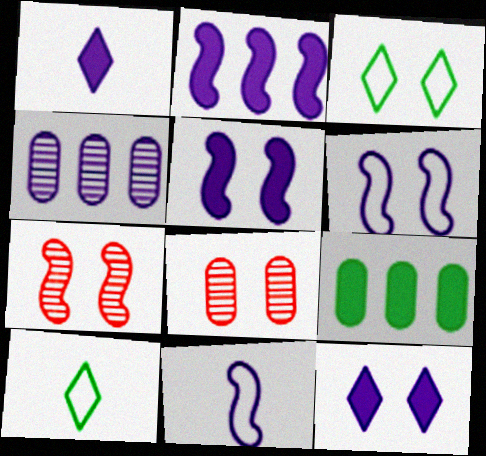[[1, 4, 6], 
[2, 8, 10], 
[3, 5, 8], 
[4, 11, 12]]